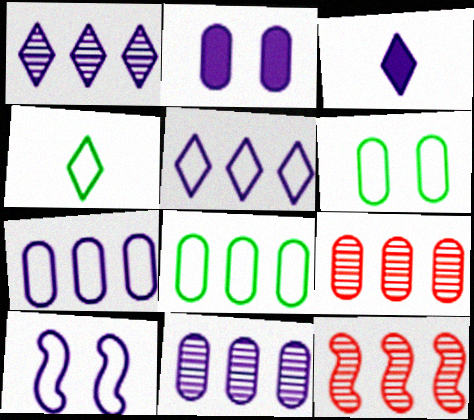[[2, 4, 12], 
[3, 6, 12], 
[3, 10, 11]]